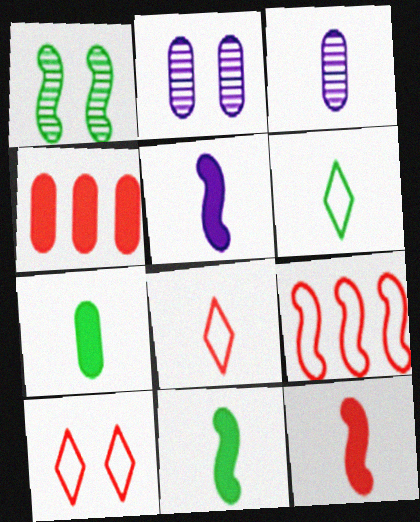[[1, 5, 9], 
[3, 6, 12], 
[3, 8, 11], 
[5, 11, 12]]